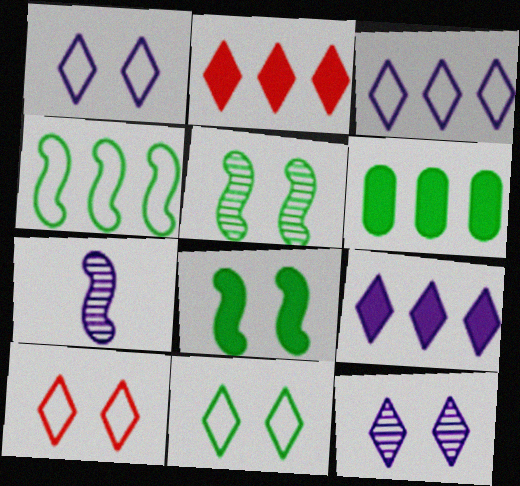[[1, 10, 11], 
[6, 7, 10]]